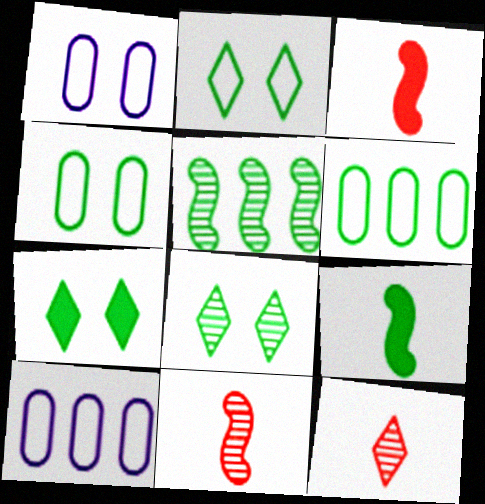[[2, 7, 8], 
[3, 8, 10], 
[6, 8, 9], 
[7, 10, 11]]